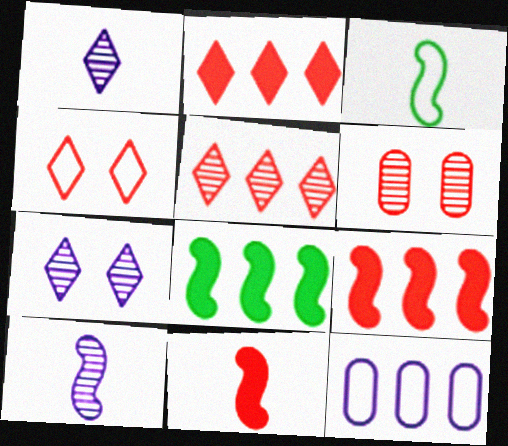[[3, 4, 12], 
[3, 10, 11], 
[5, 8, 12]]